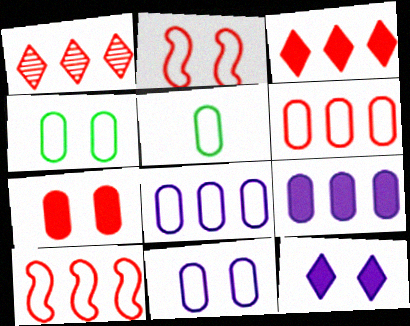[[5, 6, 11]]